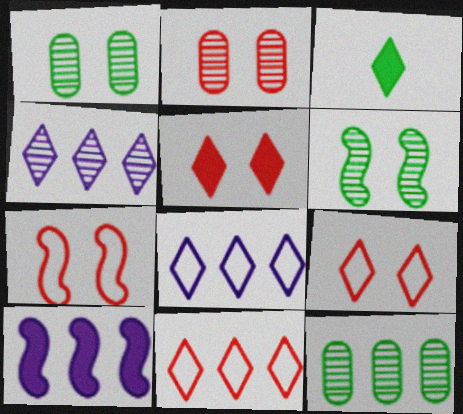[[2, 5, 7], 
[3, 4, 9], 
[10, 11, 12]]